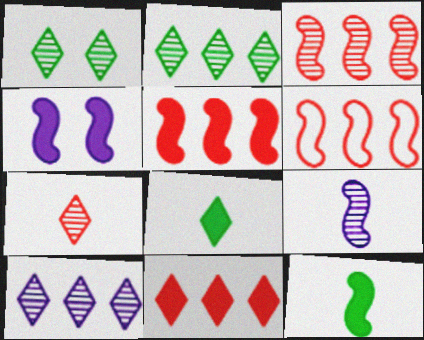[[1, 7, 10], 
[3, 5, 6], 
[4, 5, 12]]